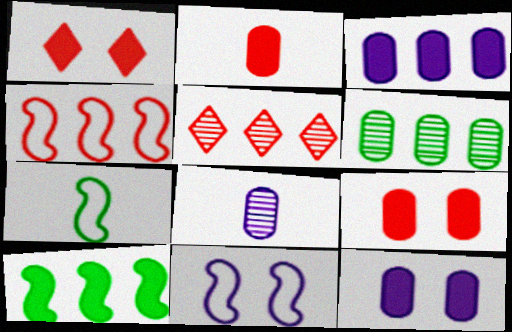[[4, 7, 11], 
[5, 7, 12]]